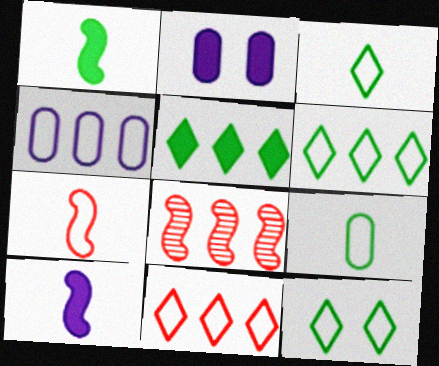[[2, 3, 8], 
[3, 6, 12], 
[4, 5, 8], 
[4, 7, 12]]